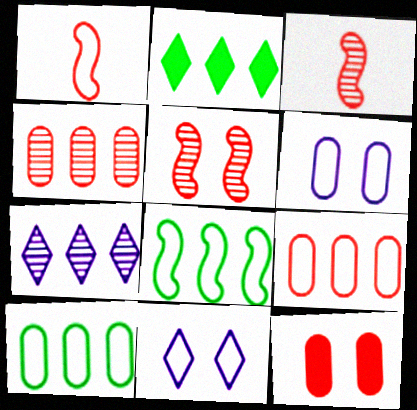[[1, 10, 11], 
[2, 3, 6]]